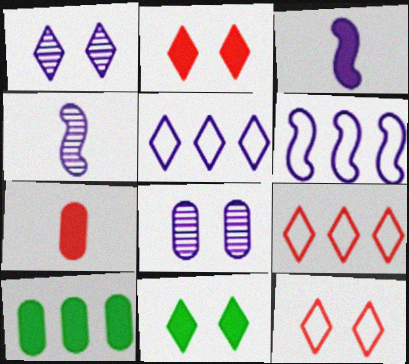[[1, 11, 12], 
[2, 3, 10], 
[3, 5, 8], 
[4, 10, 12]]